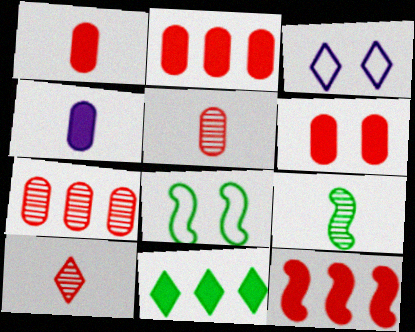[[1, 2, 6], 
[2, 3, 9], 
[3, 10, 11]]